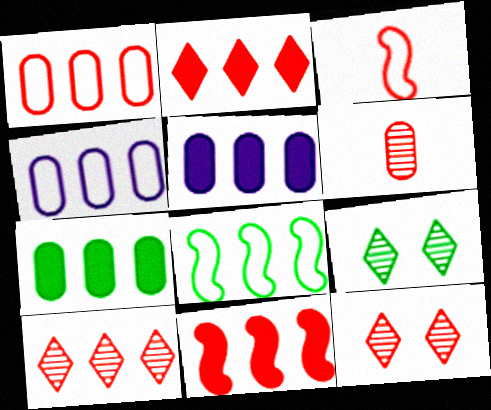[[1, 10, 11], 
[3, 5, 9], 
[5, 8, 10]]